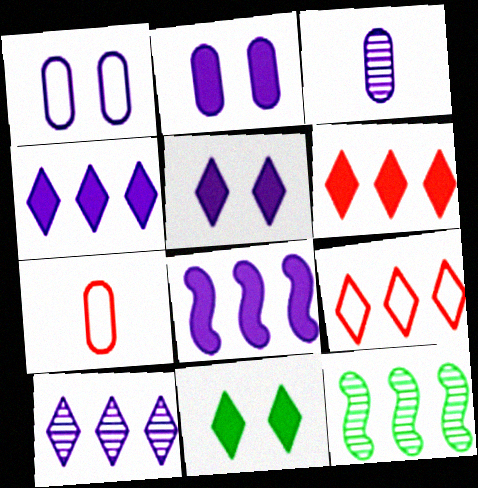[[5, 7, 12]]